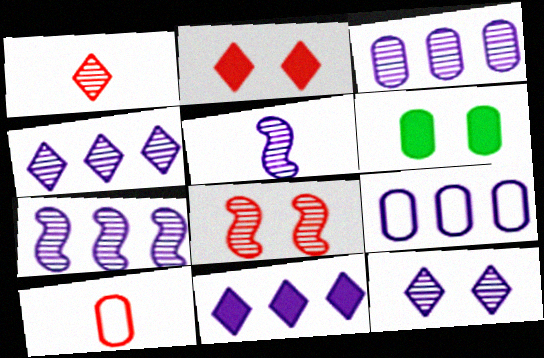[[3, 4, 7], 
[3, 5, 12], 
[3, 6, 10], 
[7, 9, 11]]